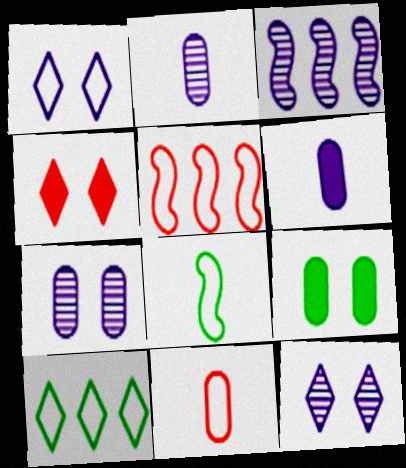[[1, 3, 6], 
[2, 3, 12]]